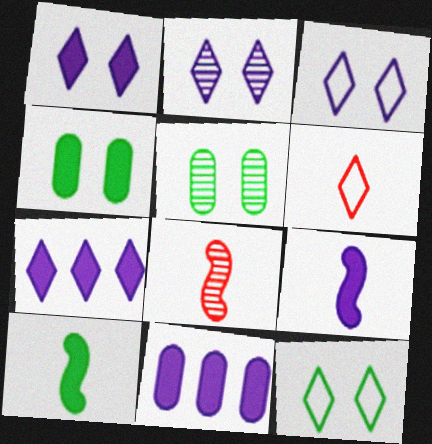[[1, 2, 3], 
[1, 9, 11], 
[8, 11, 12]]